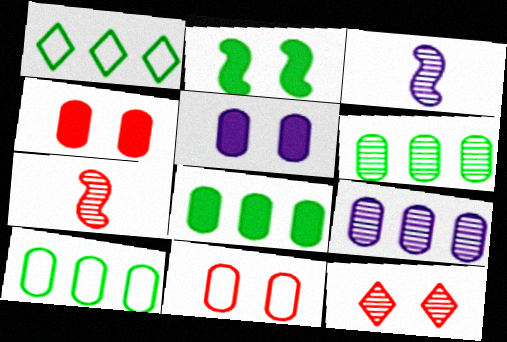[[1, 3, 4], 
[1, 5, 7], 
[3, 6, 12], 
[6, 8, 10]]